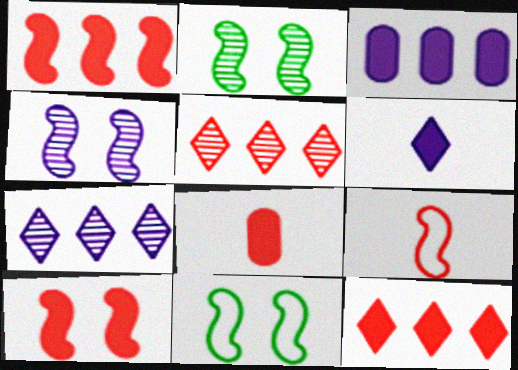[[4, 10, 11], 
[7, 8, 11], 
[8, 10, 12]]